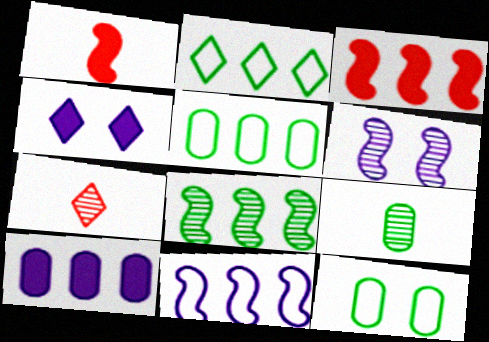[[2, 4, 7], 
[3, 8, 11]]